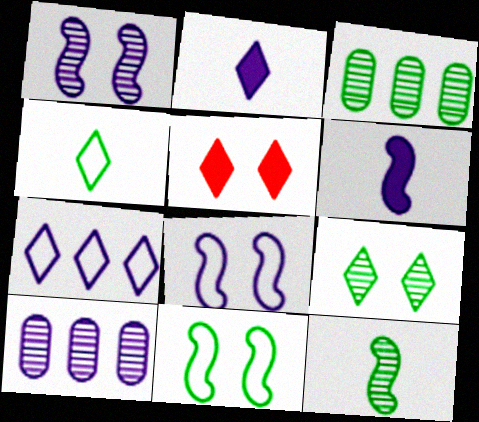[[2, 8, 10], 
[3, 9, 12]]